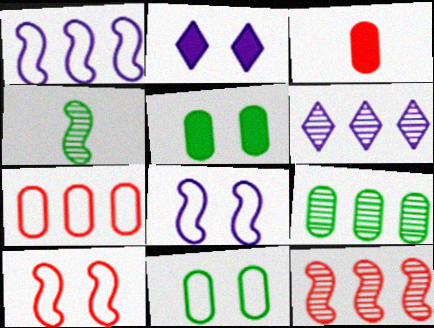[[2, 4, 7], 
[6, 9, 12]]